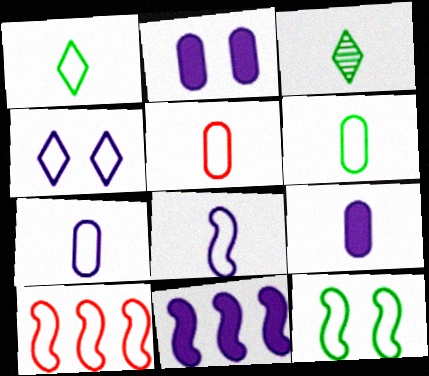[[1, 5, 8], 
[2, 3, 10], 
[4, 6, 10], 
[5, 6, 7], 
[8, 10, 12]]